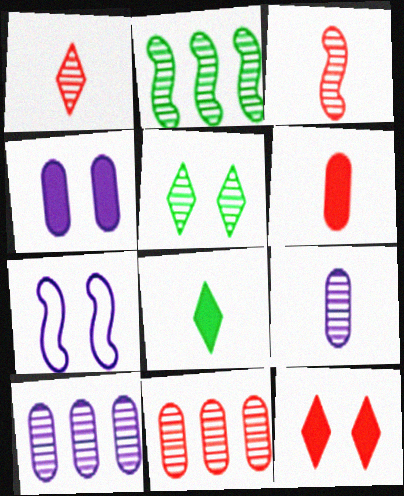[[3, 5, 10], 
[7, 8, 11]]